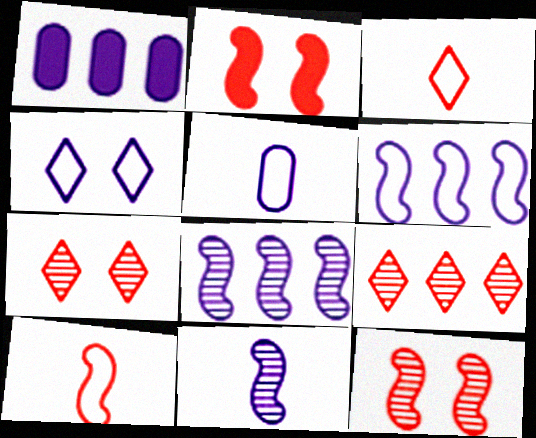[[1, 4, 11], 
[4, 5, 6]]